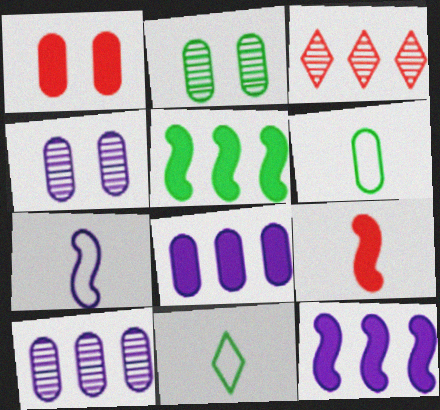[[1, 6, 10], 
[2, 5, 11]]